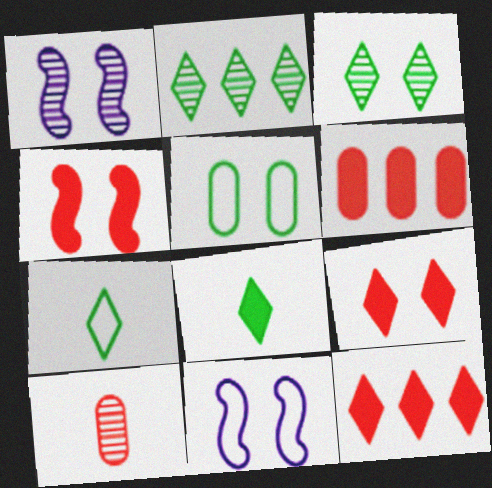[[1, 2, 10], 
[1, 5, 9], 
[1, 6, 7]]